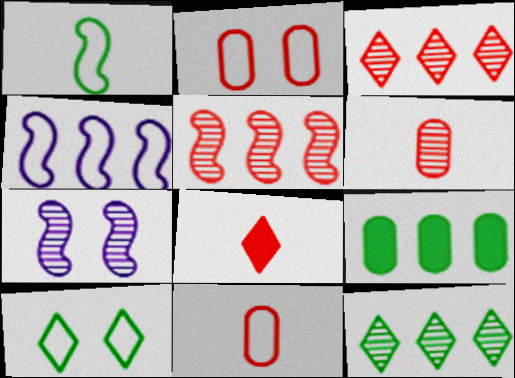[[2, 5, 8], 
[3, 4, 9], 
[4, 10, 11], 
[6, 7, 12]]